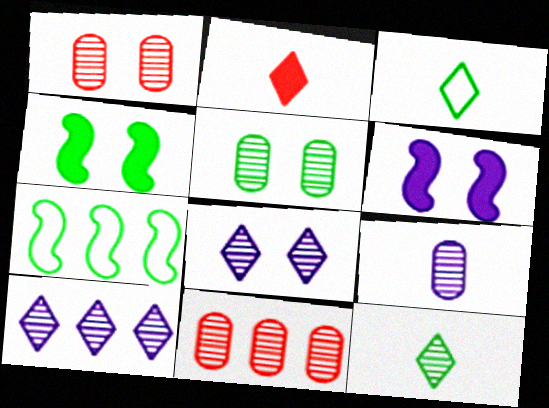[[3, 6, 11], 
[5, 9, 11]]